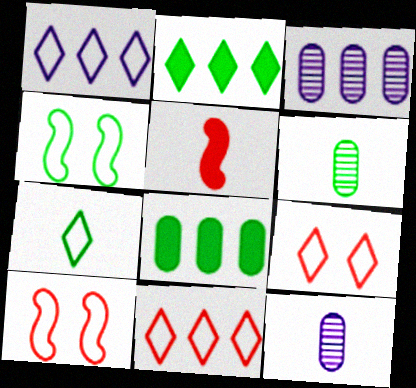[[1, 7, 9], 
[2, 4, 6], 
[2, 10, 12], 
[5, 7, 12]]